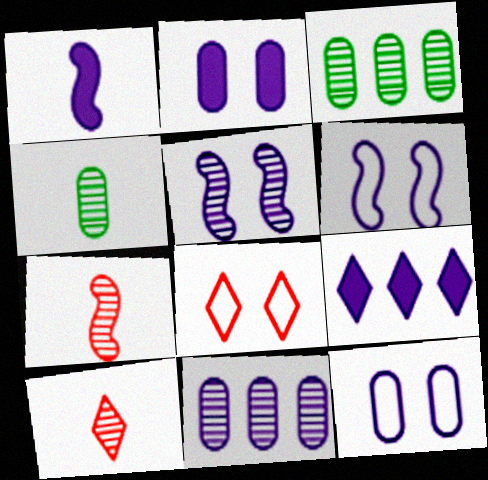[[1, 2, 9], 
[1, 3, 8], 
[3, 5, 10]]